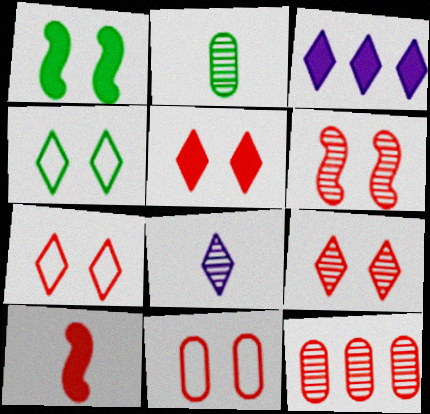[[5, 6, 11], 
[5, 7, 9], 
[7, 10, 12]]